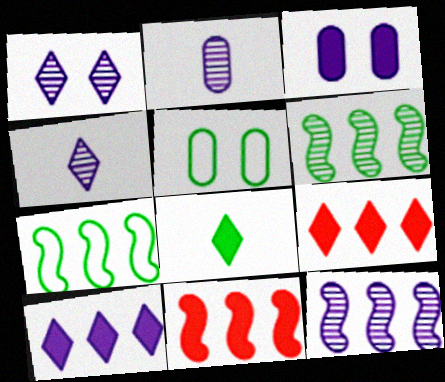[[1, 2, 12], 
[3, 8, 11], 
[4, 5, 11], 
[5, 6, 8], 
[7, 11, 12]]